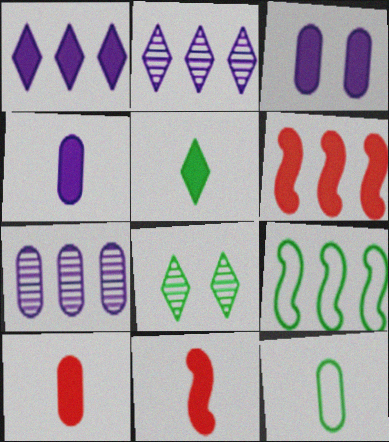[[3, 5, 6], 
[4, 5, 11]]